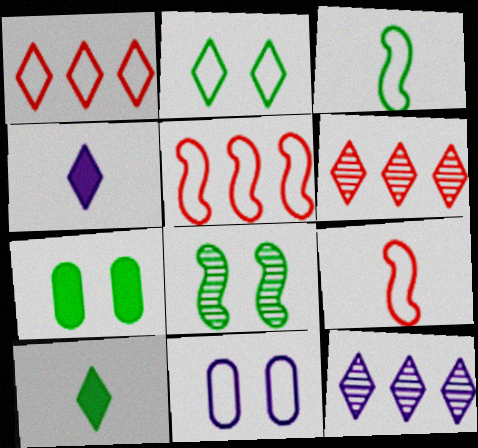[[1, 3, 11], 
[2, 4, 6], 
[2, 7, 8], 
[7, 9, 12]]